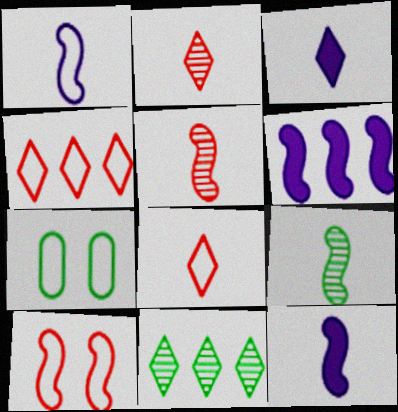[[1, 4, 7], 
[2, 6, 7], 
[6, 9, 10]]